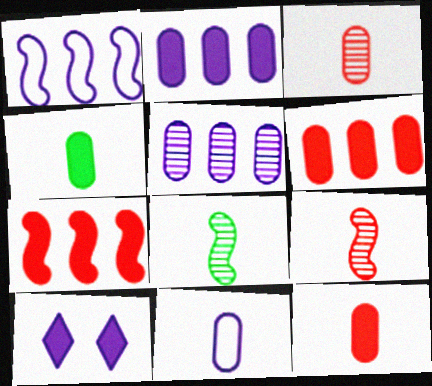[[3, 4, 11], 
[4, 7, 10]]